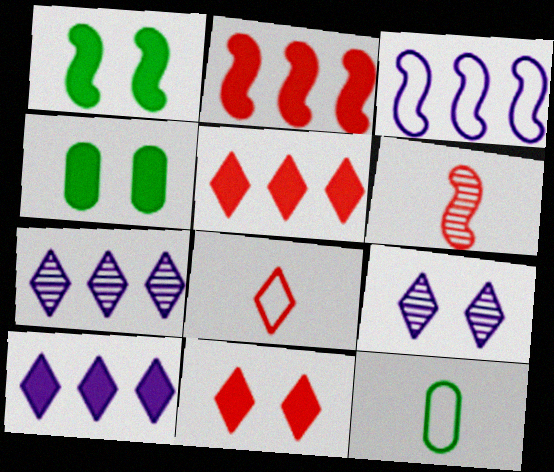[[1, 3, 6], 
[2, 9, 12]]